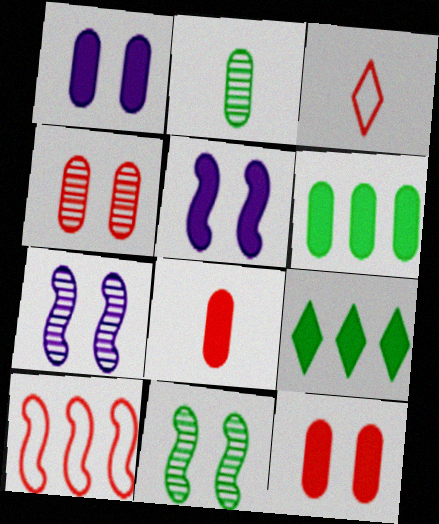[[1, 6, 8], 
[3, 6, 7], 
[5, 8, 9]]